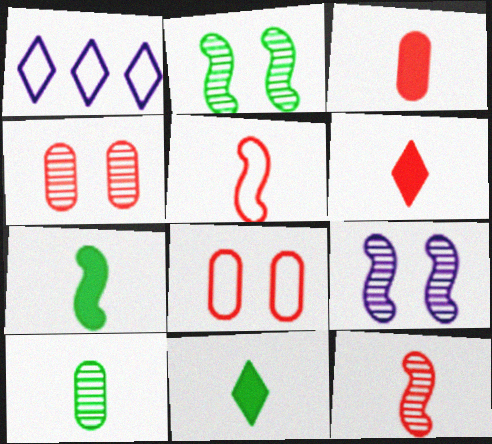[[1, 2, 3], 
[1, 4, 7]]